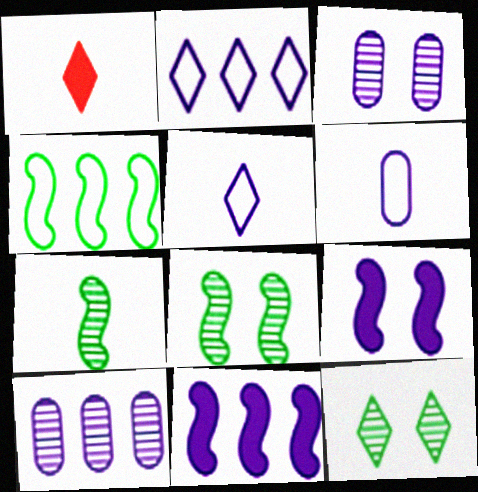[[1, 2, 12], 
[1, 3, 4], 
[1, 6, 7], 
[2, 10, 11], 
[3, 5, 11], 
[5, 9, 10]]